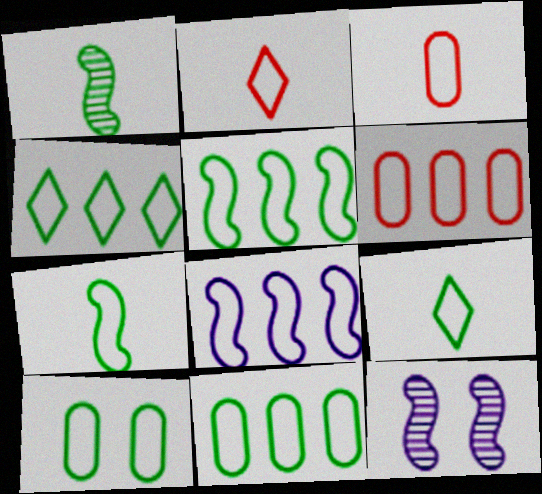[[2, 8, 10], 
[4, 5, 11], 
[4, 6, 8], 
[4, 7, 10], 
[5, 9, 10]]